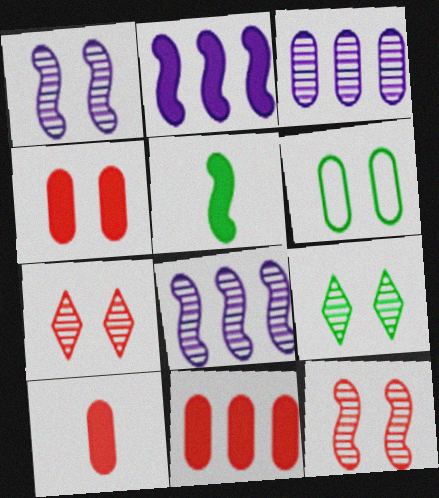[[3, 6, 10], 
[4, 10, 11]]